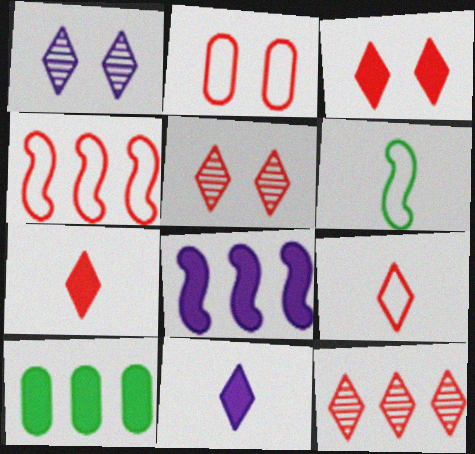[[2, 4, 9], 
[3, 9, 12]]